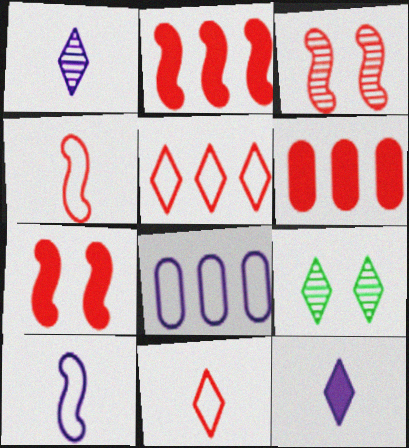[[2, 3, 4], 
[3, 6, 11], 
[5, 9, 12], 
[6, 9, 10]]